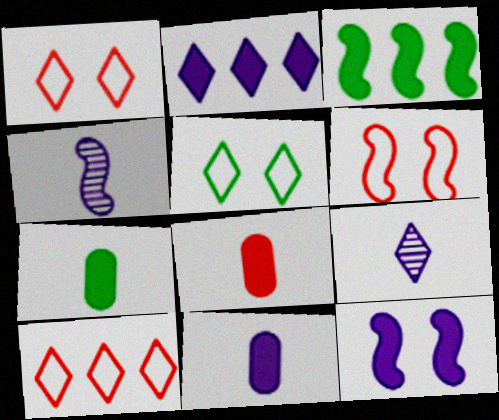[[2, 11, 12], 
[3, 4, 6], 
[7, 8, 11]]